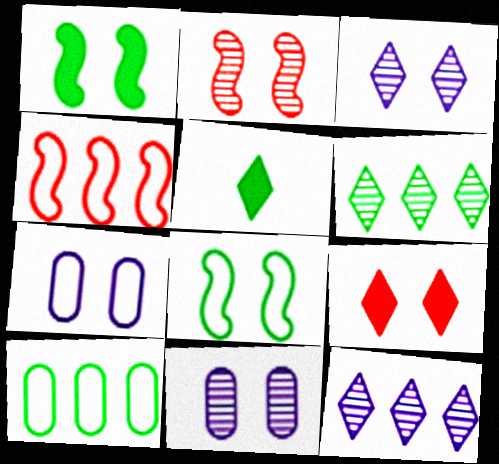[[4, 5, 11], 
[8, 9, 11]]